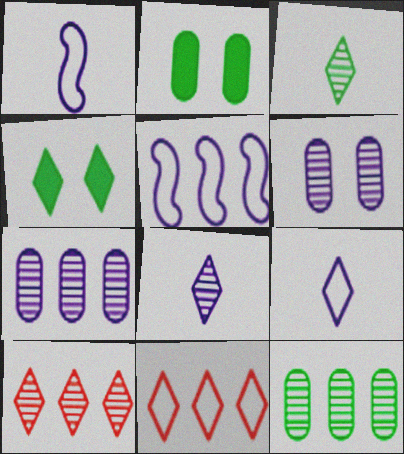[[1, 2, 10], 
[4, 8, 11], 
[4, 9, 10]]